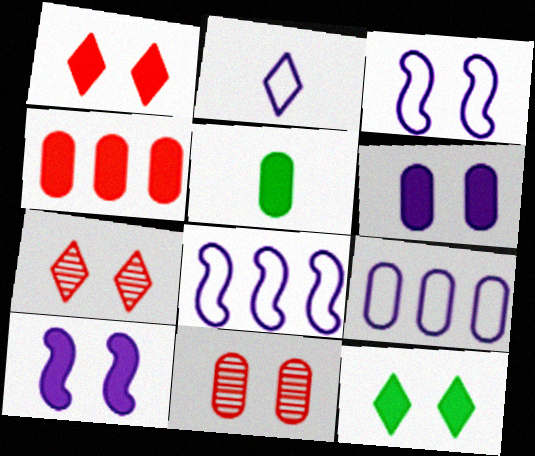[[2, 3, 9], 
[3, 11, 12], 
[4, 5, 6], 
[5, 7, 8], 
[5, 9, 11]]